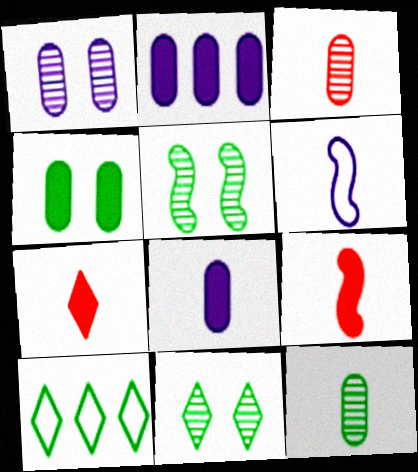[[1, 9, 10], 
[6, 7, 12]]